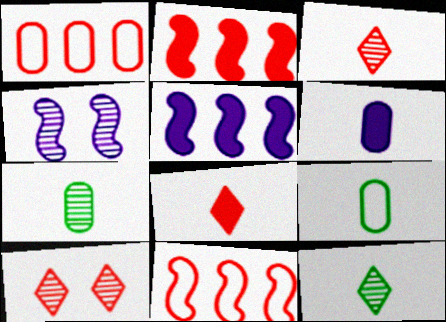[[5, 9, 10]]